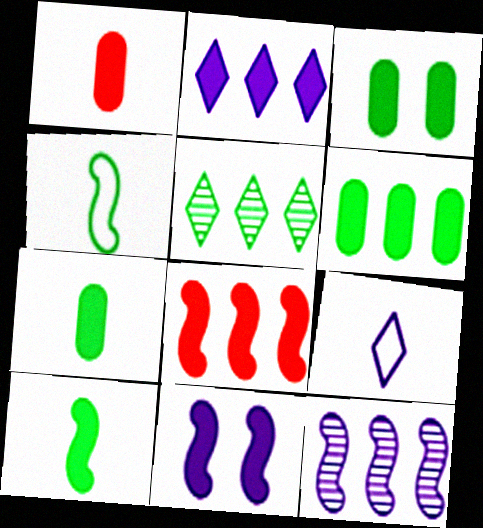[[2, 6, 8], 
[3, 4, 5], 
[3, 6, 7], 
[8, 10, 11]]